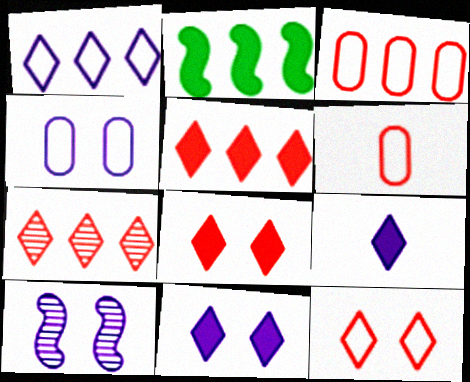[[4, 10, 11]]